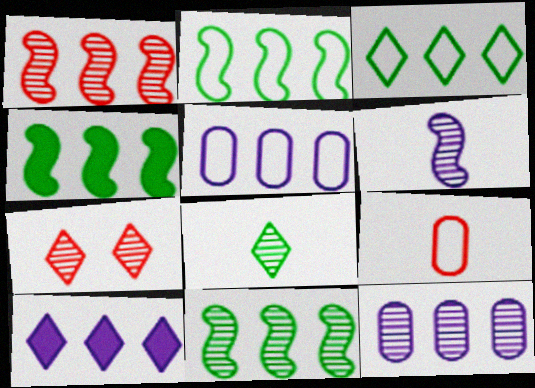[[2, 4, 11]]